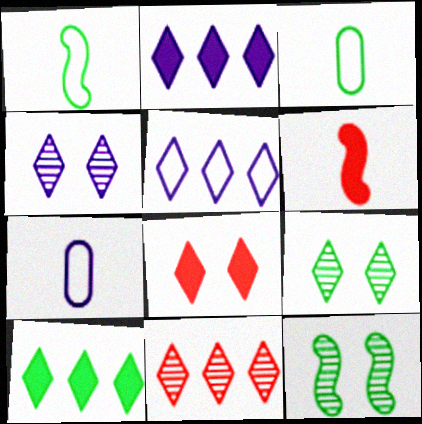[[3, 10, 12], 
[5, 10, 11]]